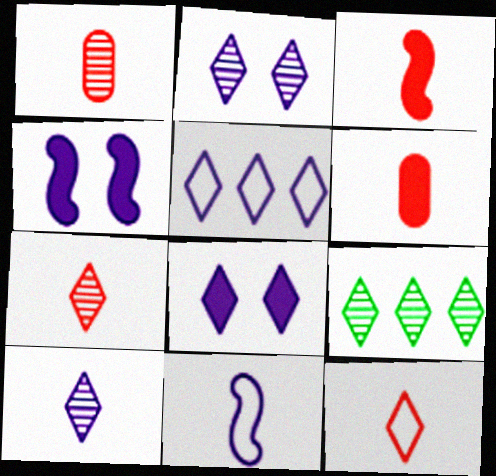[[1, 3, 12], 
[2, 7, 9], 
[5, 8, 10], 
[8, 9, 12]]